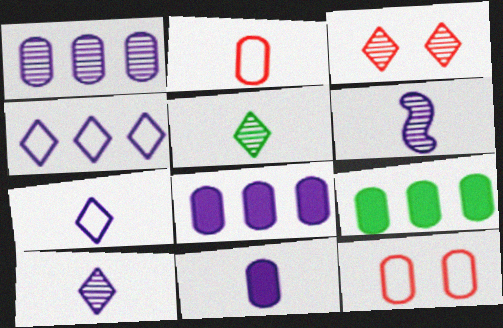[[6, 7, 11]]